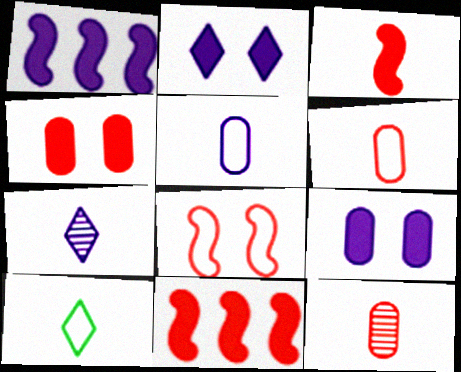[]